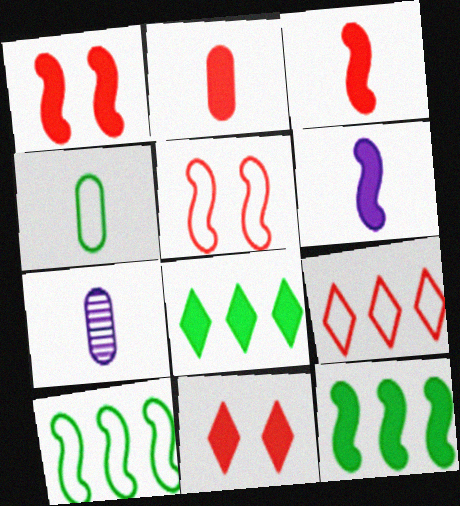[[1, 6, 12], 
[2, 4, 7], 
[5, 7, 8], 
[7, 10, 11]]